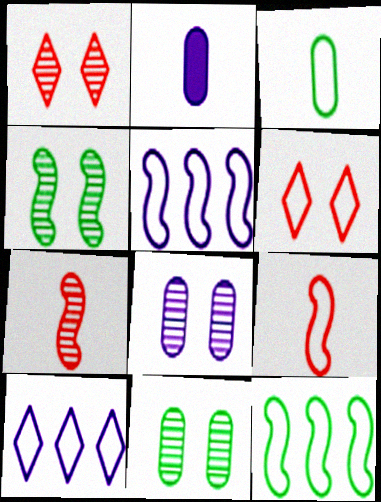[[1, 2, 12], 
[1, 4, 8], 
[3, 5, 6]]